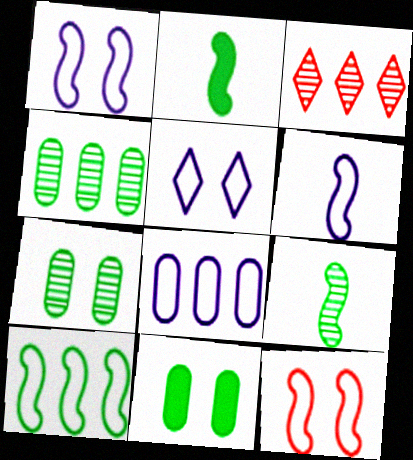[[3, 6, 11], 
[5, 6, 8], 
[6, 10, 12]]